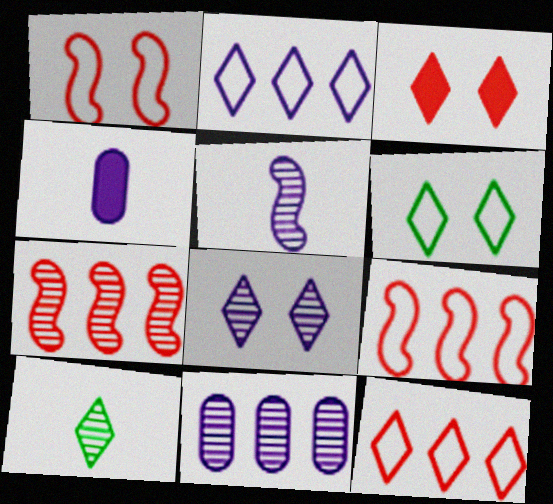[[2, 3, 10], 
[3, 6, 8], 
[4, 6, 7], 
[5, 8, 11]]